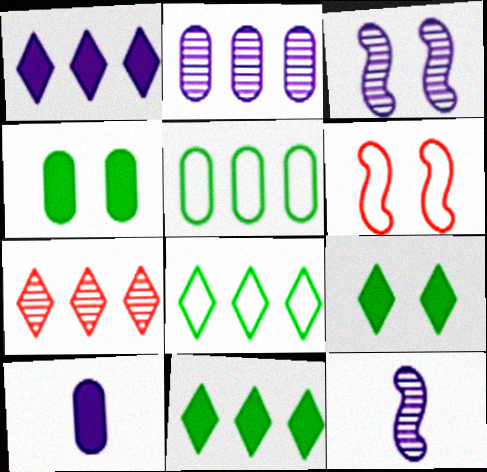[[1, 7, 8]]